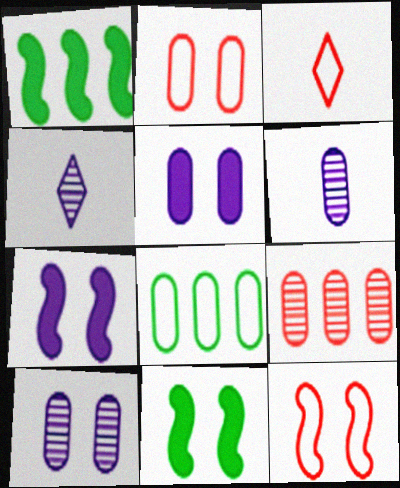[[1, 2, 4], 
[1, 3, 10]]